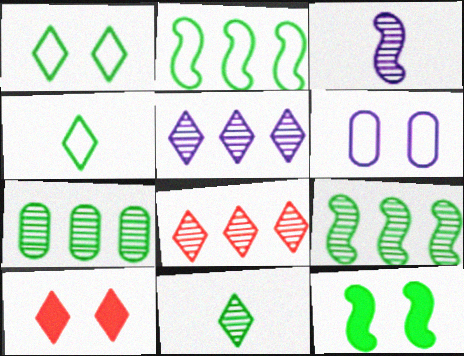[[4, 5, 10], 
[4, 7, 12]]